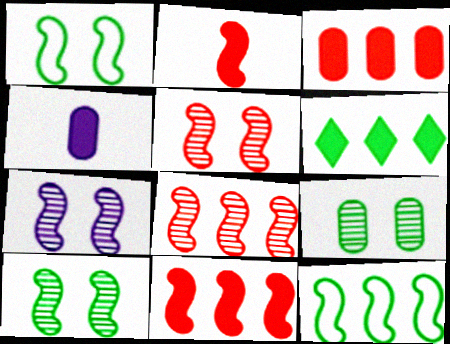[[2, 7, 12], 
[5, 7, 10]]